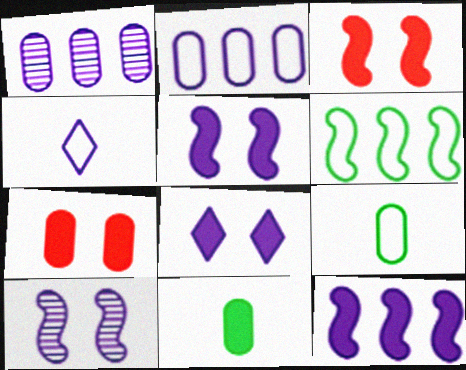[[1, 4, 5], 
[1, 7, 9]]